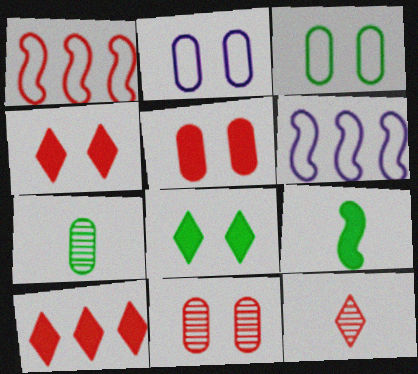[[1, 5, 12], 
[4, 6, 7]]